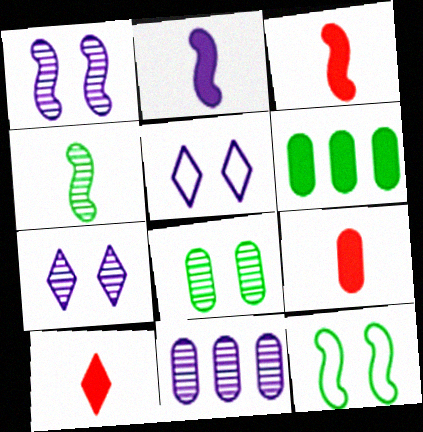[[2, 5, 11], 
[3, 9, 10], 
[10, 11, 12]]